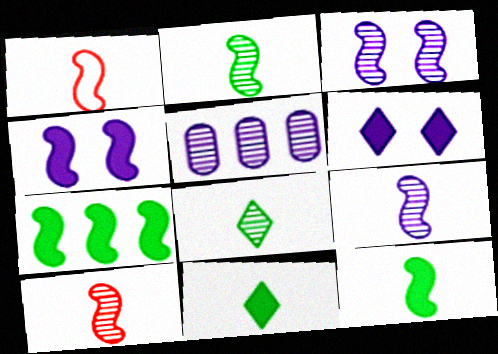[[1, 3, 7], 
[1, 9, 12], 
[2, 9, 10]]